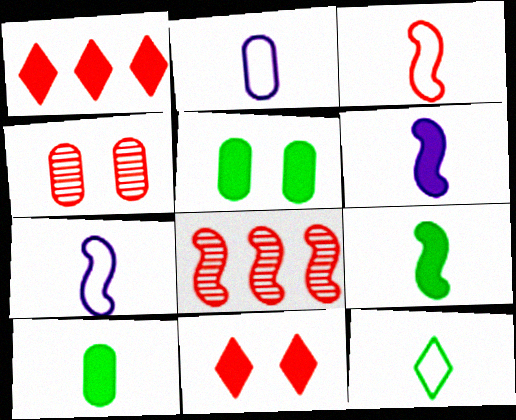[[1, 3, 4], 
[1, 5, 6], 
[2, 3, 12]]